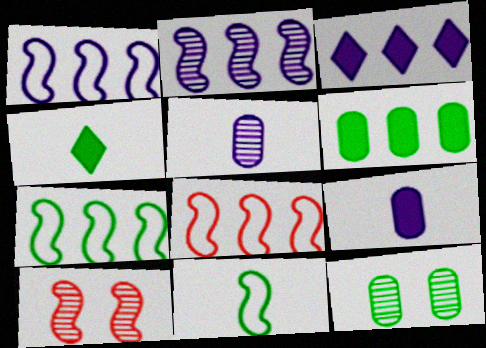[[1, 7, 8], 
[4, 7, 12]]